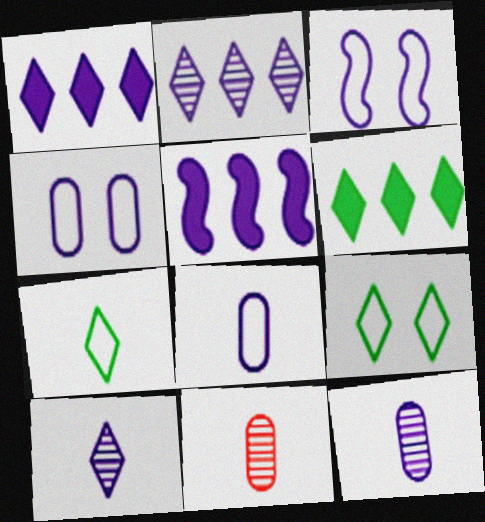[[1, 3, 12], 
[3, 6, 11], 
[4, 5, 10], 
[5, 9, 11]]